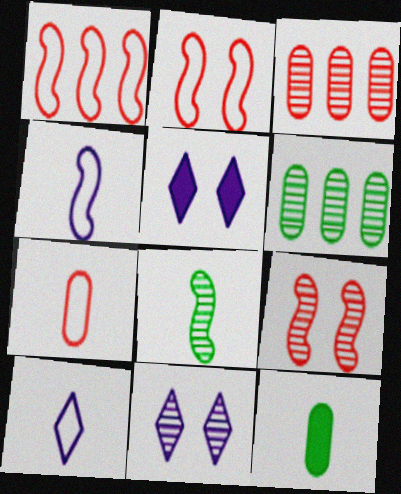[[1, 11, 12], 
[3, 8, 11]]